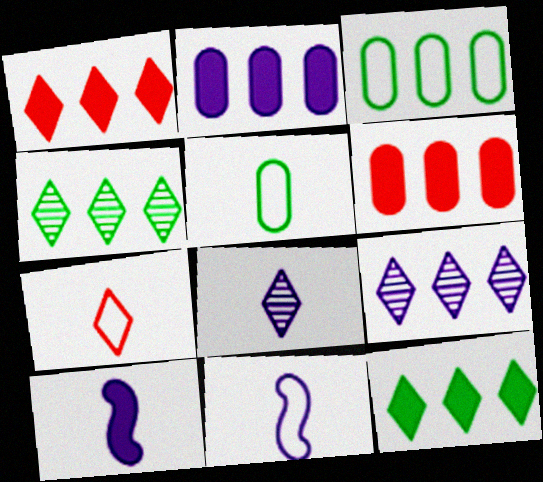[[5, 7, 11]]